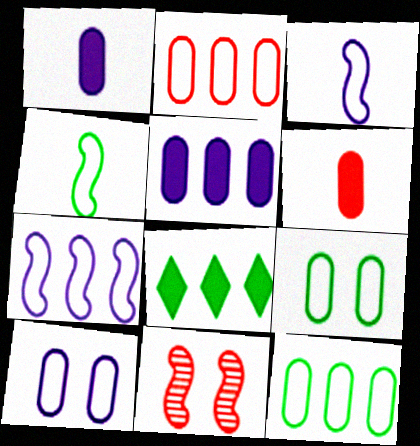[]